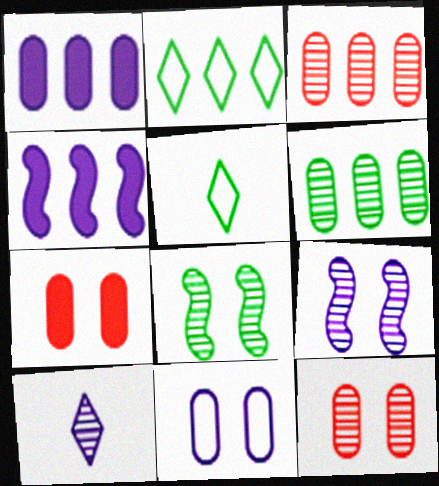[[2, 3, 4], 
[3, 8, 10], 
[4, 5, 12], 
[4, 10, 11]]